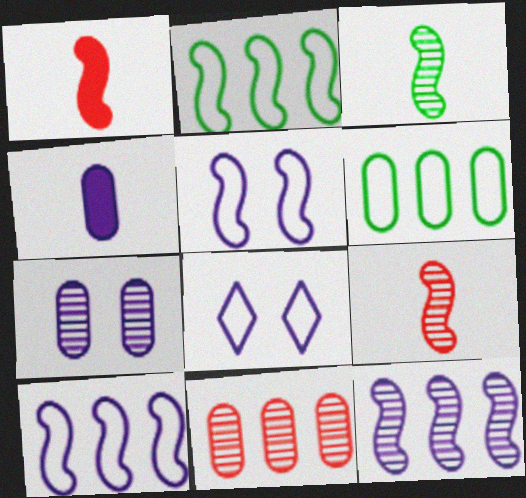[[4, 8, 12]]